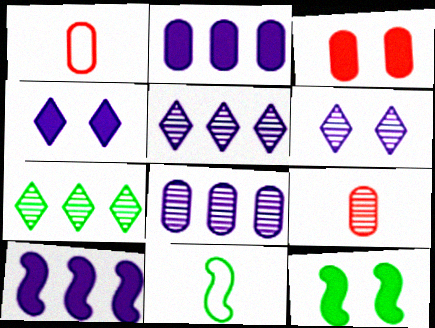[[1, 5, 12], 
[3, 4, 12], 
[3, 5, 11]]